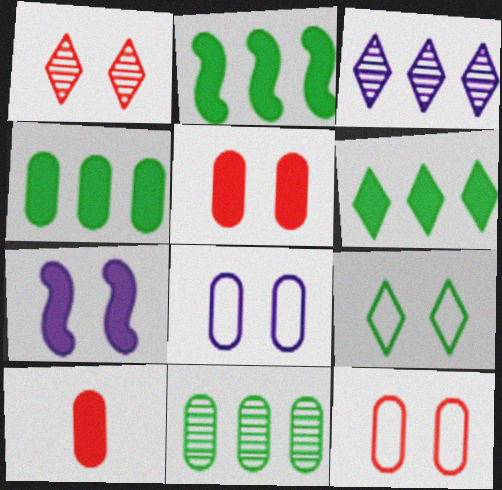[[2, 4, 6], 
[6, 7, 10], 
[8, 10, 11]]